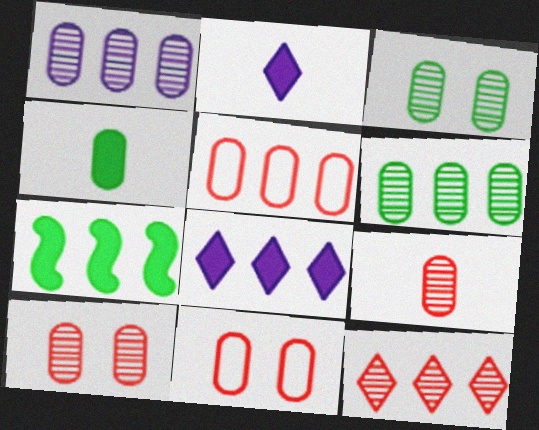[[1, 3, 9], 
[1, 4, 11]]